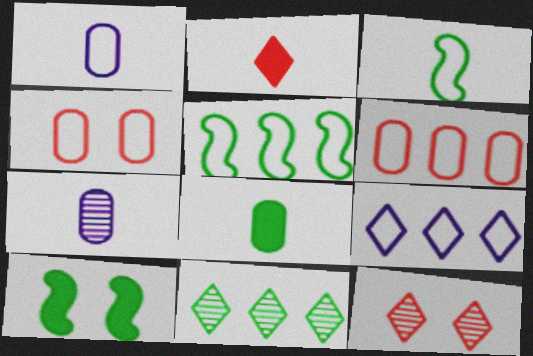[[2, 3, 7], 
[3, 4, 9], 
[5, 6, 9]]